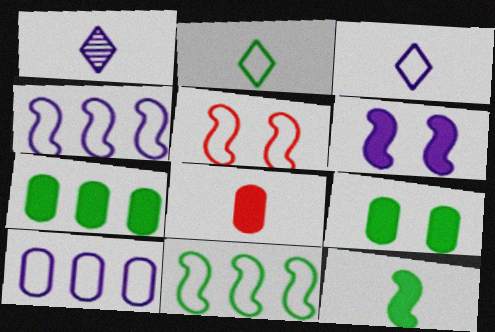[[1, 5, 7], 
[1, 6, 10], 
[2, 5, 10]]